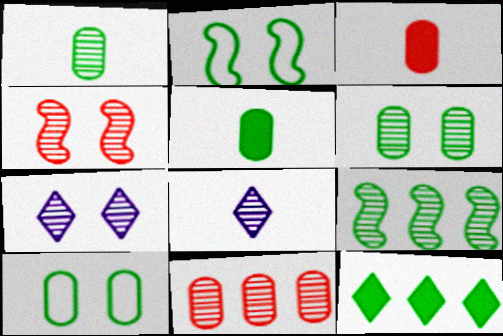[[1, 2, 12], 
[4, 6, 7]]